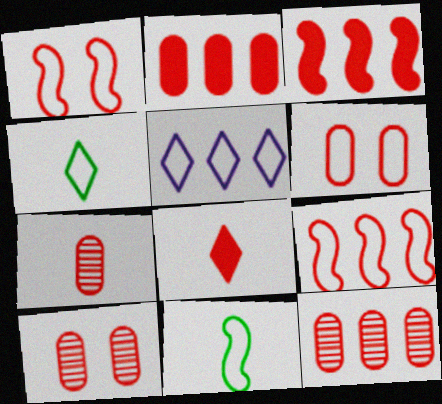[[1, 8, 12], 
[2, 6, 7], 
[5, 6, 11], 
[7, 10, 12], 
[8, 9, 10]]